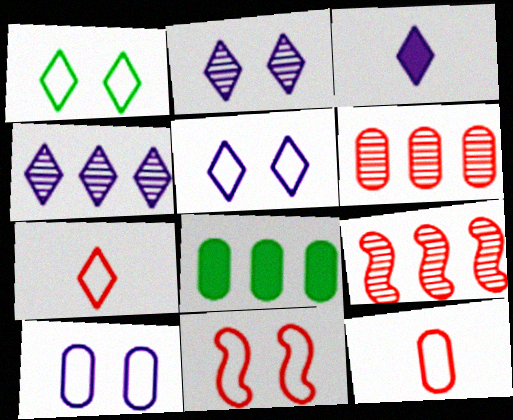[[1, 10, 11], 
[3, 4, 5]]